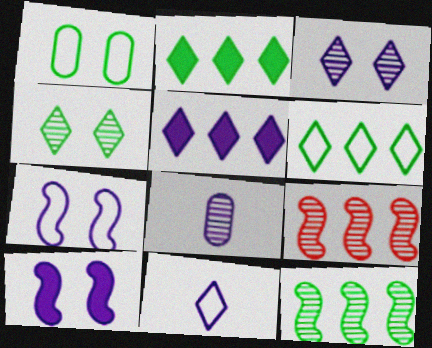[[3, 5, 11], 
[4, 8, 9], 
[5, 7, 8]]